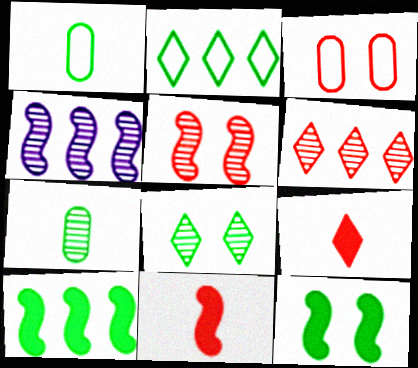[[1, 8, 10], 
[2, 7, 12], 
[3, 6, 11]]